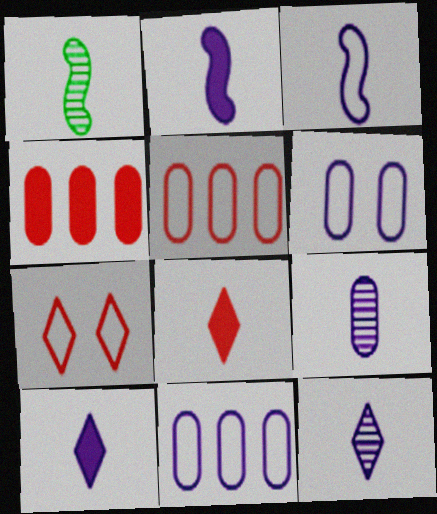[[3, 9, 10]]